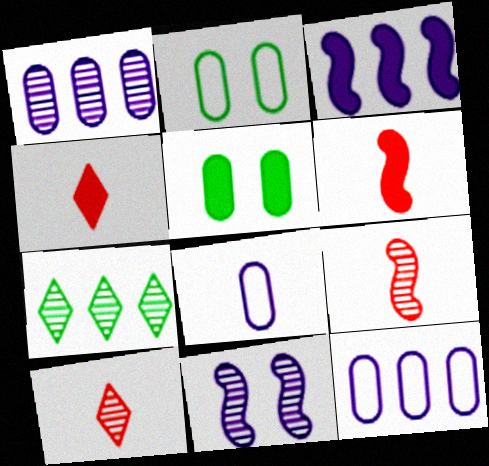[[2, 3, 10], 
[3, 4, 5]]